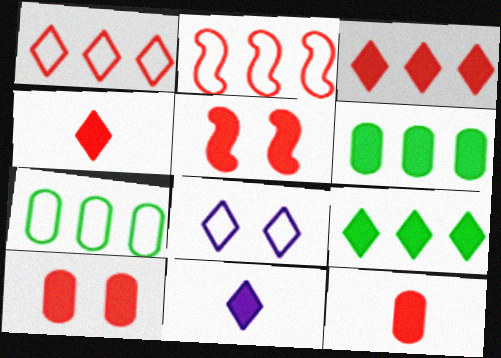[[3, 5, 12], 
[5, 6, 11]]